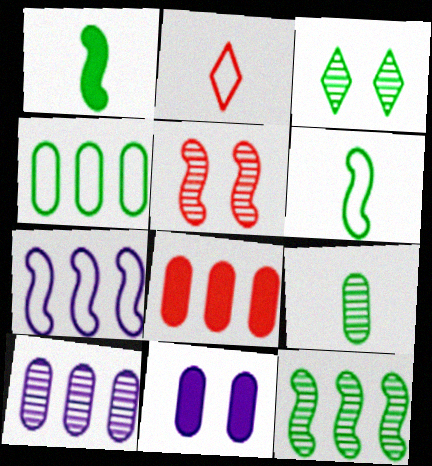[[1, 3, 4], 
[1, 5, 7], 
[2, 5, 8], 
[2, 11, 12], 
[3, 9, 12], 
[4, 8, 10]]